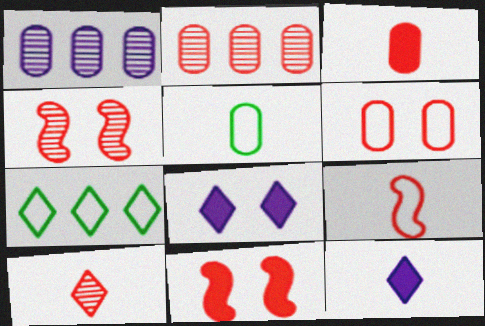[[2, 3, 6], 
[2, 4, 10], 
[3, 9, 10], 
[7, 8, 10]]